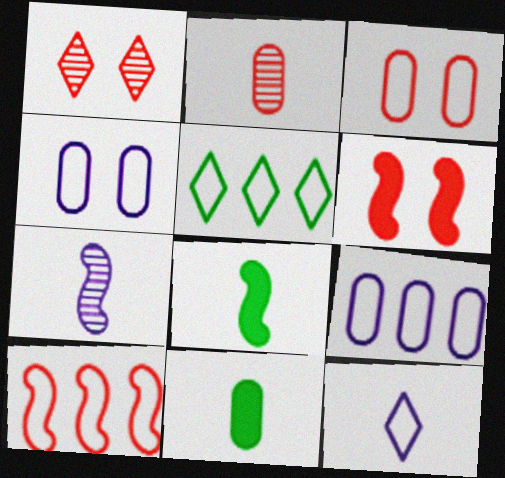[[1, 3, 6], 
[1, 8, 9], 
[2, 8, 12], 
[5, 9, 10]]